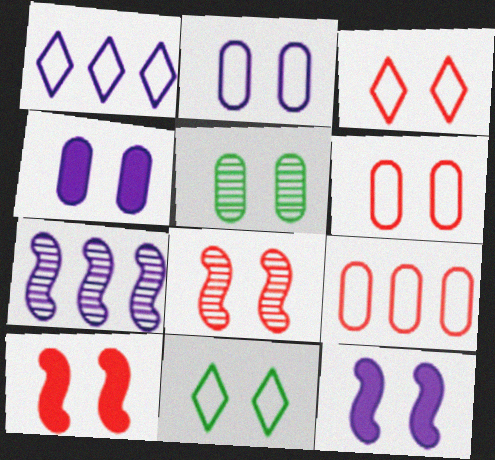[[3, 5, 12], 
[4, 5, 6], 
[4, 8, 11]]